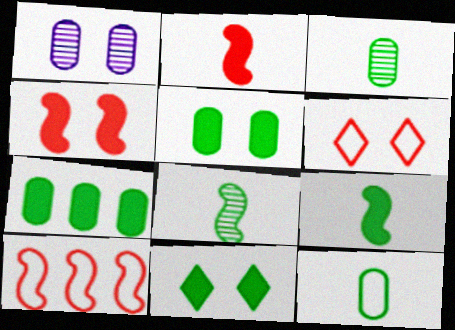[[7, 9, 11]]